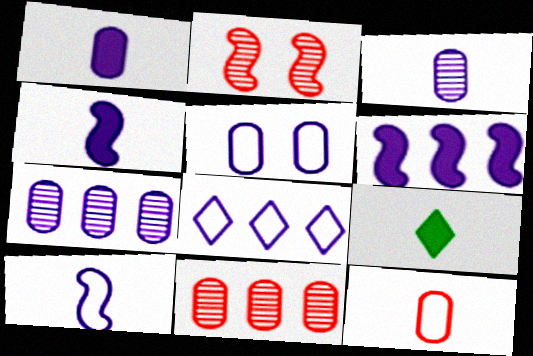[[1, 5, 7], 
[5, 8, 10], 
[6, 7, 8]]